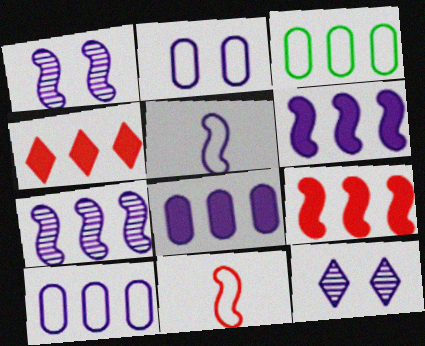[[1, 5, 6], 
[3, 4, 7], 
[5, 8, 12]]